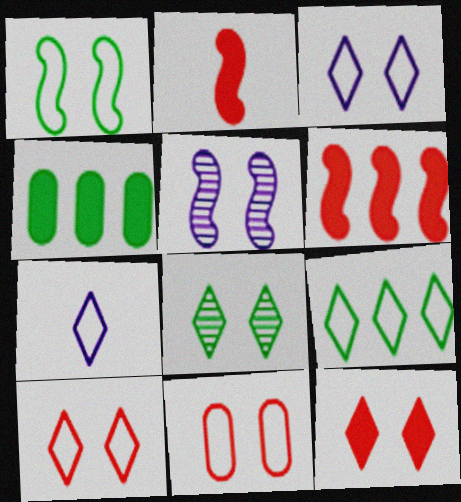[[1, 3, 11], 
[3, 8, 12], 
[7, 9, 10]]